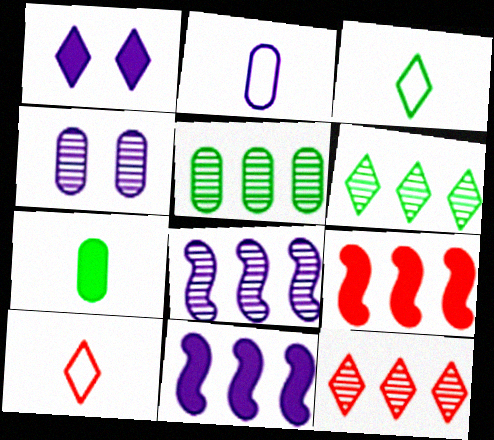[[1, 2, 8], 
[1, 3, 12], 
[1, 6, 10], 
[1, 7, 9], 
[3, 4, 9], 
[5, 8, 12]]